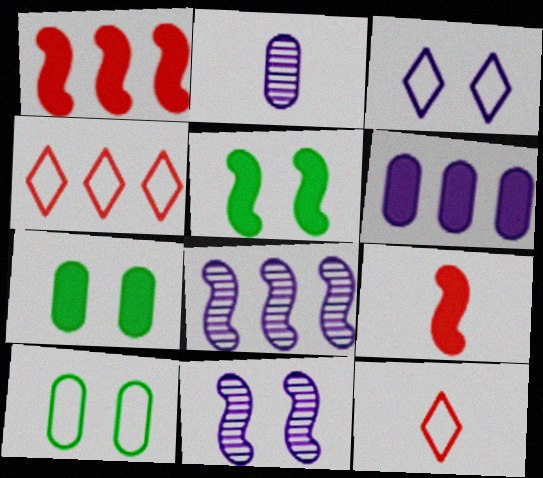[[2, 4, 5], 
[7, 8, 12]]